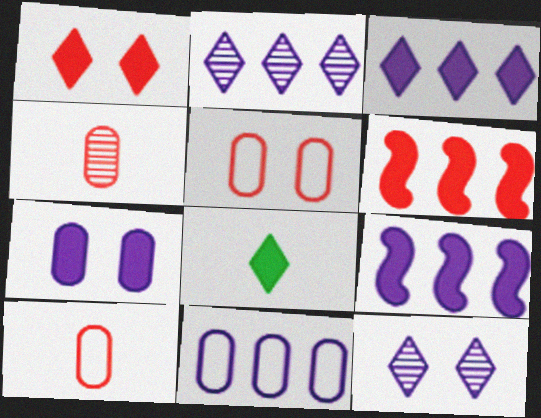[[1, 3, 8], 
[2, 9, 11], 
[6, 7, 8]]